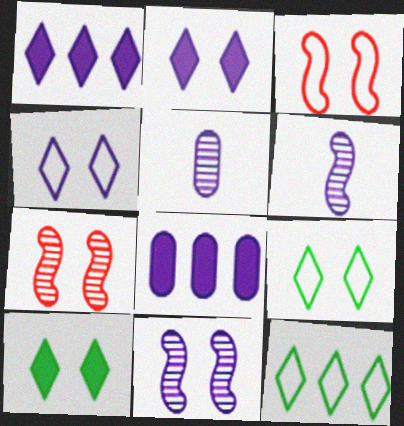[[4, 6, 8]]